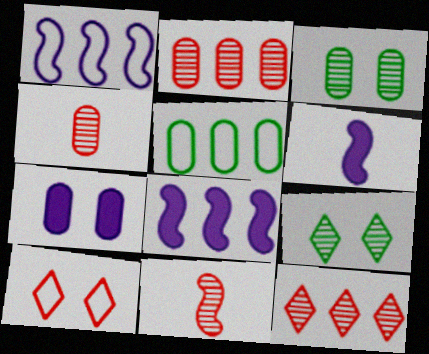[[4, 5, 7], 
[5, 8, 12]]